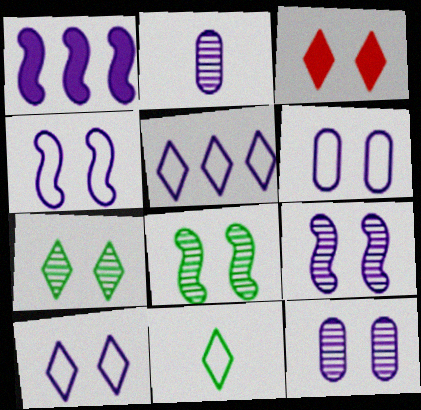[[1, 2, 10], 
[3, 6, 8], 
[3, 7, 10], 
[4, 6, 10]]